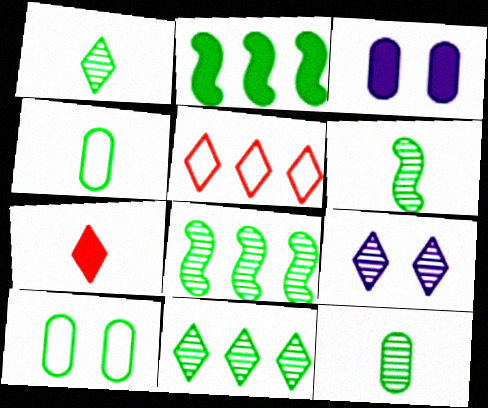[[1, 2, 10], 
[1, 6, 12], 
[2, 3, 7], 
[3, 5, 6]]